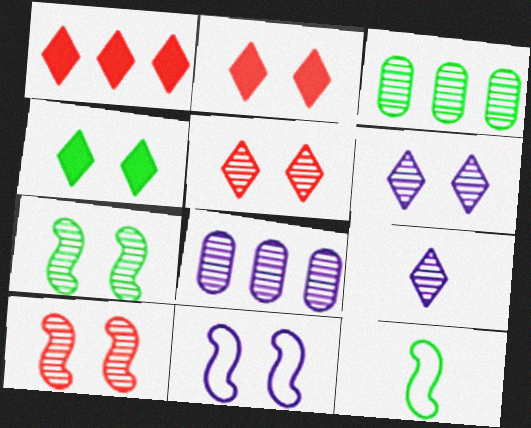[[2, 8, 12], 
[3, 4, 12], 
[3, 9, 10]]